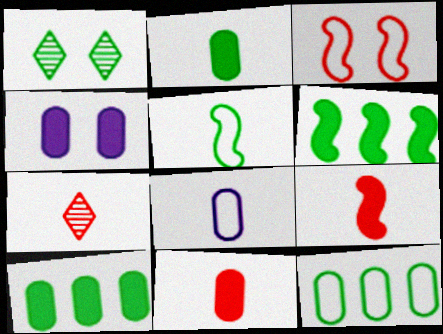[[1, 3, 4], 
[1, 5, 10], 
[4, 10, 11]]